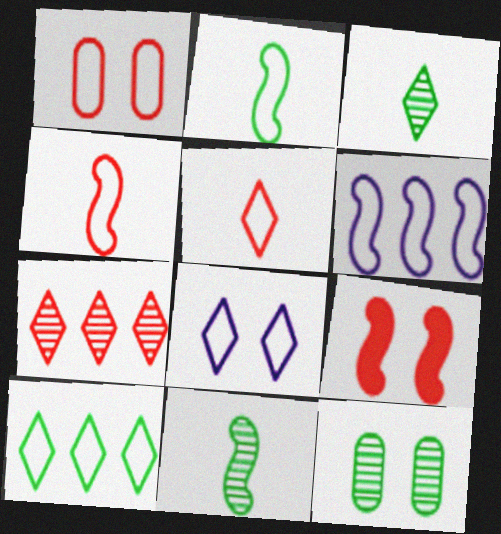[[5, 8, 10], 
[6, 9, 11], 
[8, 9, 12]]